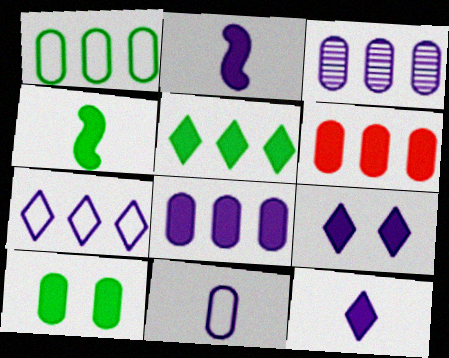[[1, 3, 6], 
[2, 8, 9], 
[4, 5, 10], 
[4, 6, 9]]